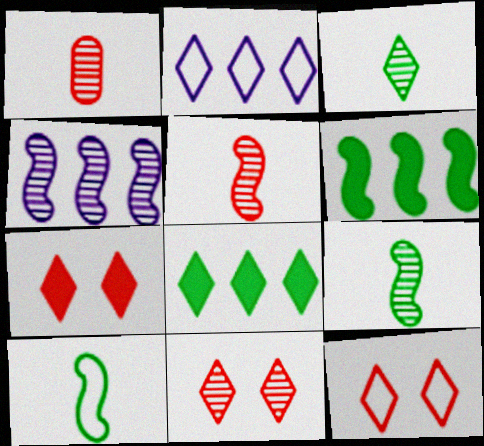[[2, 3, 7], 
[7, 11, 12]]